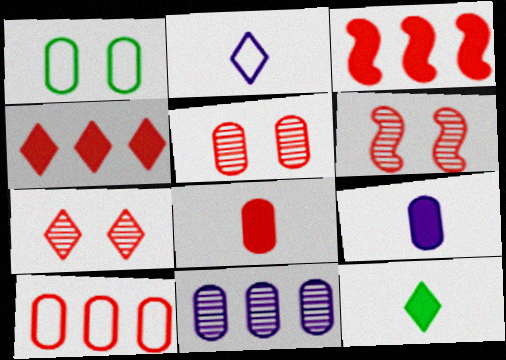[[1, 8, 11], 
[5, 6, 7], 
[5, 8, 10]]